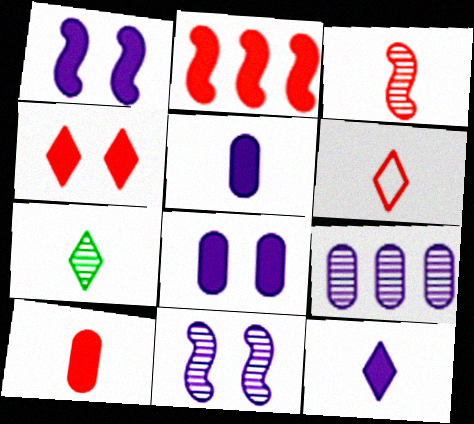[[2, 4, 10], 
[3, 6, 10], 
[6, 7, 12]]